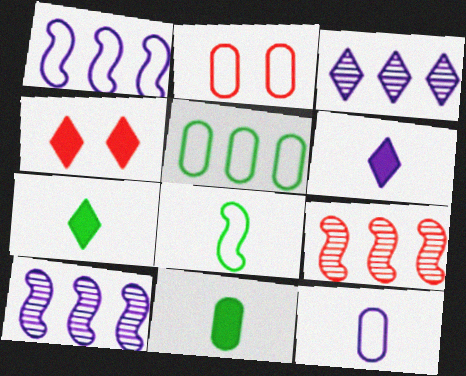[[2, 5, 12], 
[2, 7, 10]]